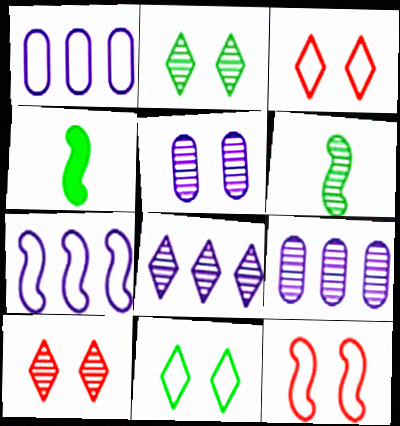[[1, 4, 10], 
[3, 4, 9], 
[6, 9, 10]]